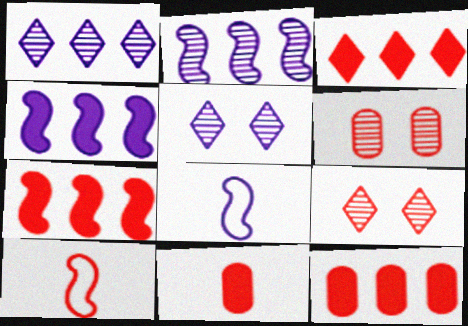[[3, 6, 10], 
[3, 7, 12], 
[9, 10, 12]]